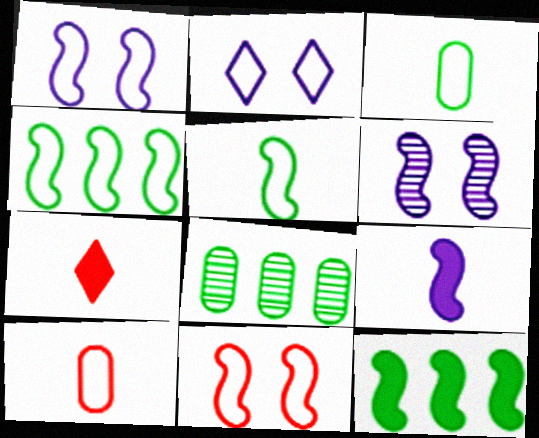[[1, 7, 8], 
[2, 4, 10]]